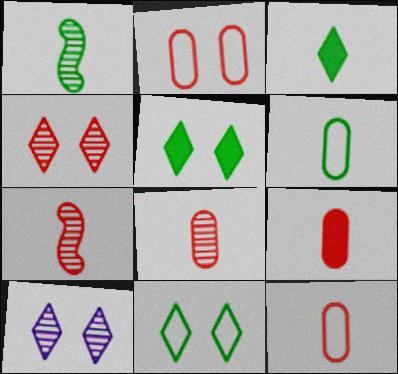[[1, 3, 6], 
[8, 9, 12]]